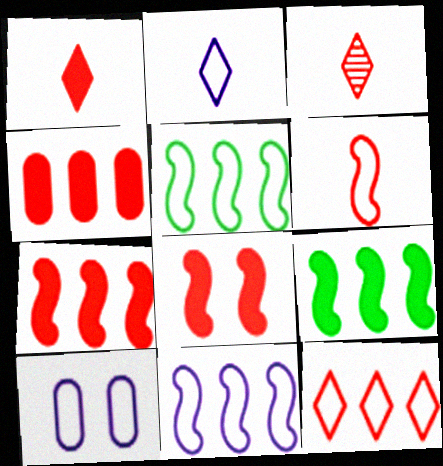[[1, 4, 8], 
[2, 10, 11], 
[3, 9, 10]]